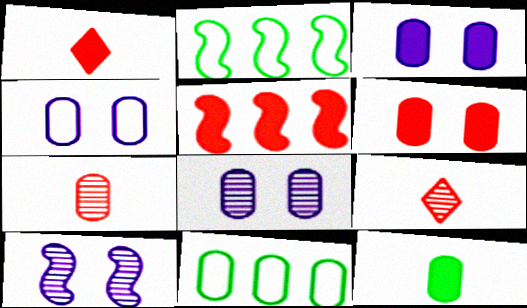[[1, 2, 8], 
[1, 5, 6], 
[1, 10, 11], 
[2, 3, 9], 
[3, 4, 8], 
[3, 7, 11]]